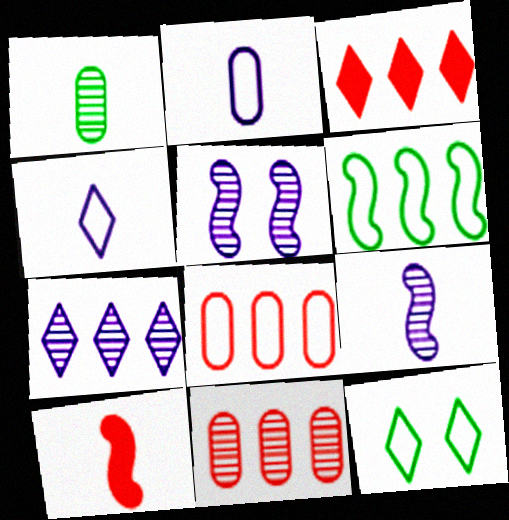[[1, 4, 10], 
[5, 6, 10]]